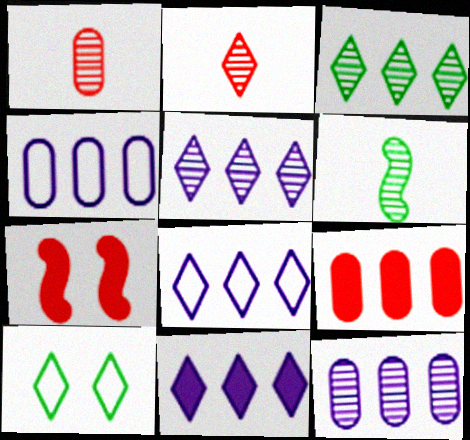[[2, 10, 11], 
[5, 8, 11]]